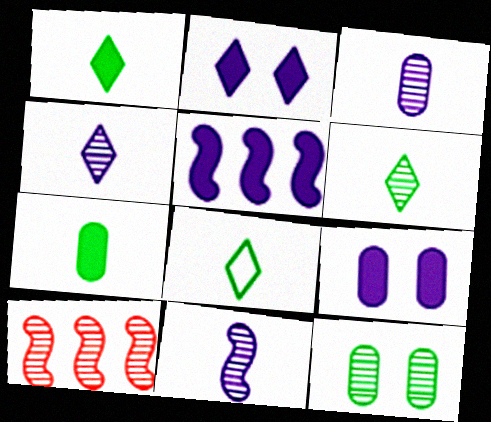[[1, 6, 8], 
[3, 4, 11], 
[4, 10, 12], 
[8, 9, 10]]